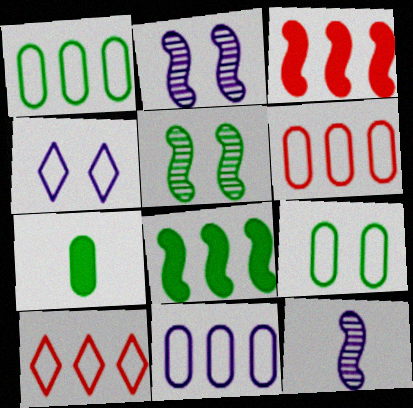[[1, 6, 11], 
[2, 7, 10]]